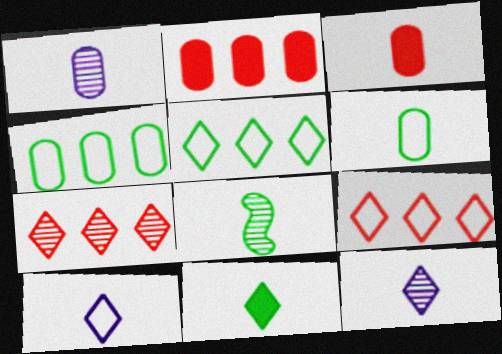[[1, 3, 6], 
[3, 8, 10], 
[6, 8, 11]]